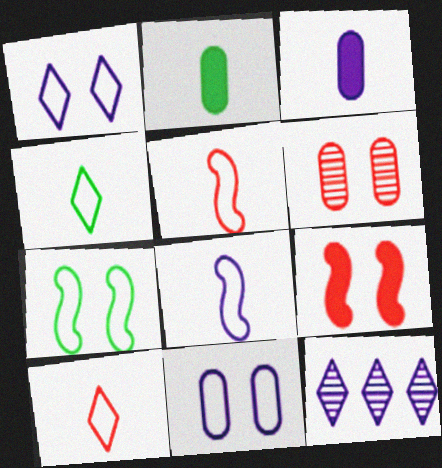[]